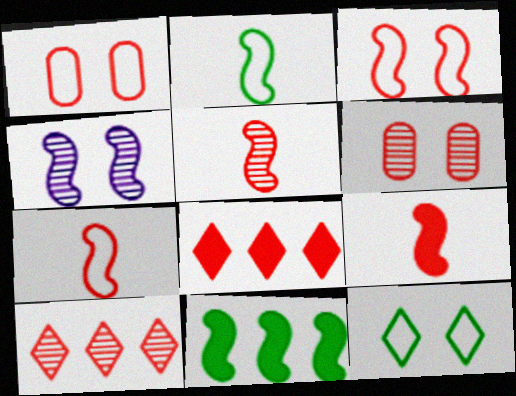[[1, 5, 8], 
[1, 9, 10], 
[4, 7, 11], 
[5, 6, 10], 
[5, 7, 9], 
[6, 7, 8]]